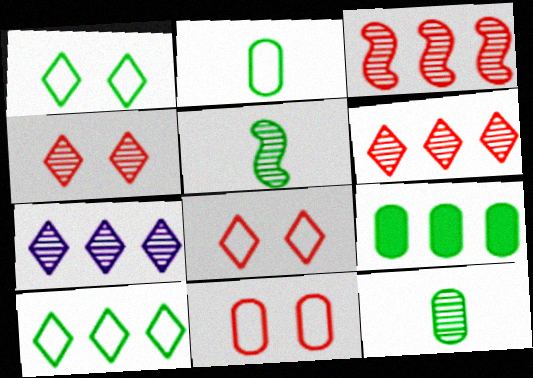[[1, 5, 9]]